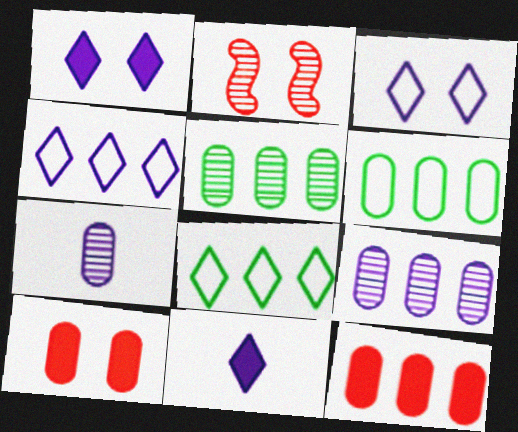[[2, 6, 11], 
[6, 7, 10], 
[6, 9, 12]]